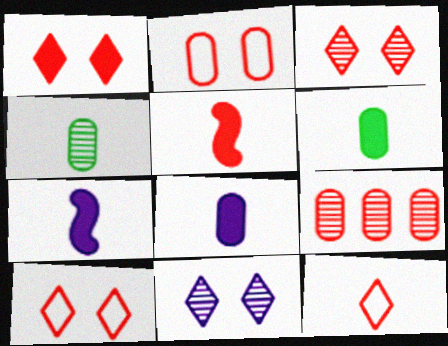[[1, 3, 10], 
[4, 7, 12], 
[5, 9, 10]]